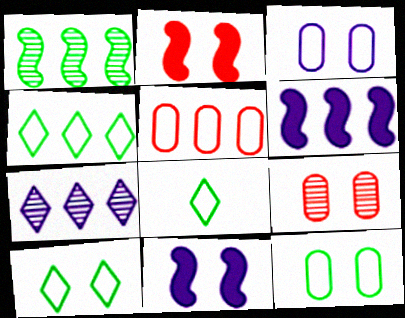[[4, 8, 10], 
[6, 8, 9], 
[9, 10, 11]]